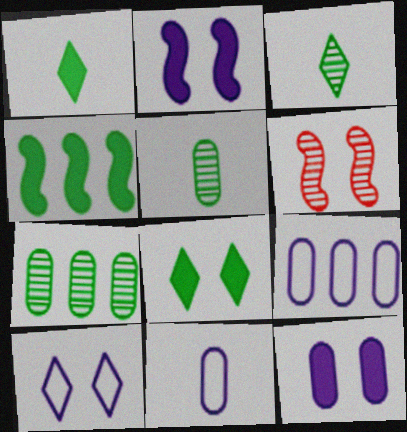[[1, 6, 9]]